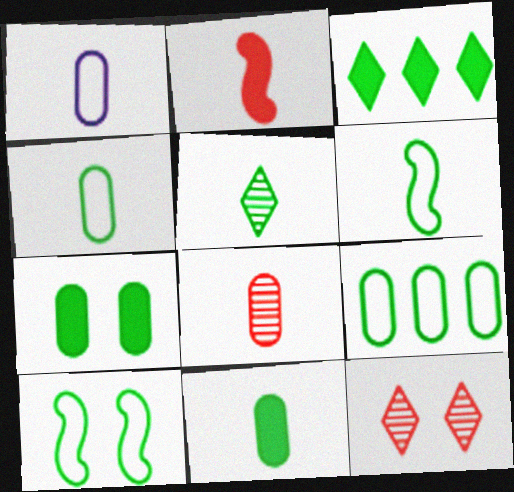[[1, 2, 5], 
[1, 8, 11], 
[5, 6, 11]]